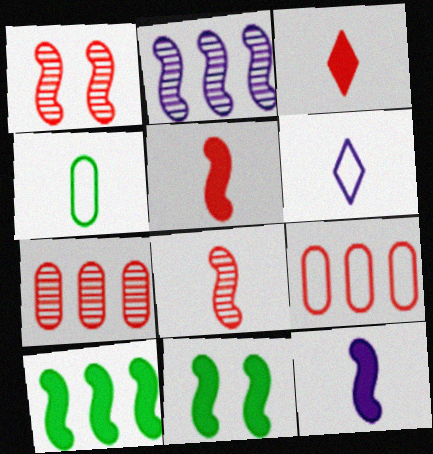[[1, 3, 9], 
[6, 7, 11]]